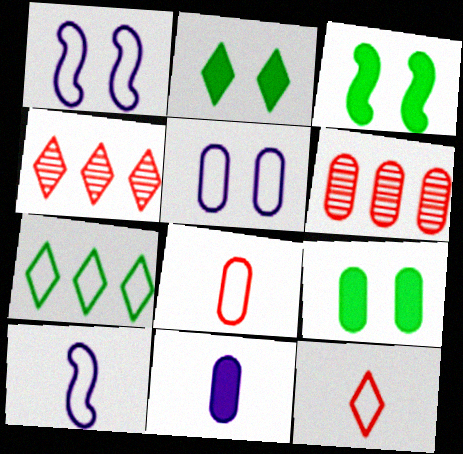[[1, 7, 8], 
[2, 3, 9], 
[2, 6, 10], 
[4, 9, 10]]